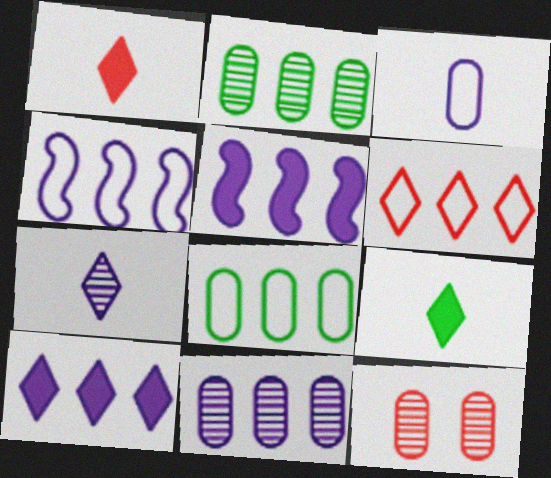[[2, 5, 6], 
[4, 6, 8], 
[4, 9, 12], 
[4, 10, 11]]